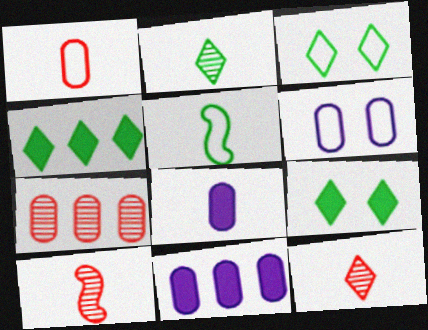[[2, 3, 4], 
[3, 10, 11], 
[4, 6, 10], 
[5, 8, 12]]